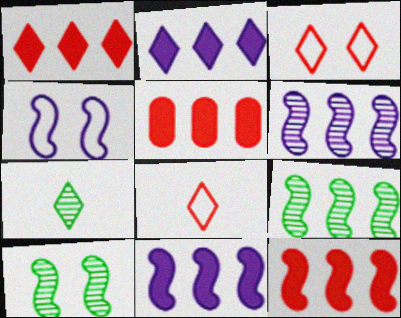[[1, 5, 12], 
[2, 3, 7], 
[4, 5, 7]]